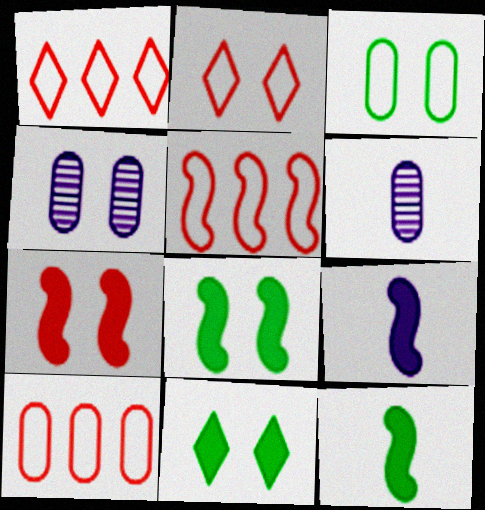[[1, 4, 12], 
[1, 5, 10], 
[1, 6, 8], 
[2, 4, 8], 
[5, 6, 11]]